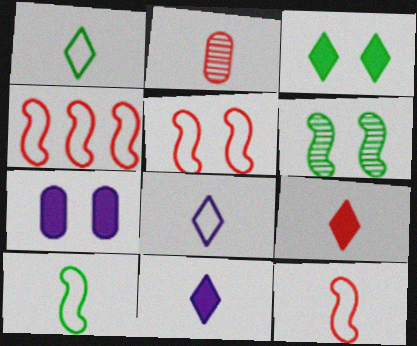[[2, 9, 12], 
[2, 10, 11], 
[4, 5, 12]]